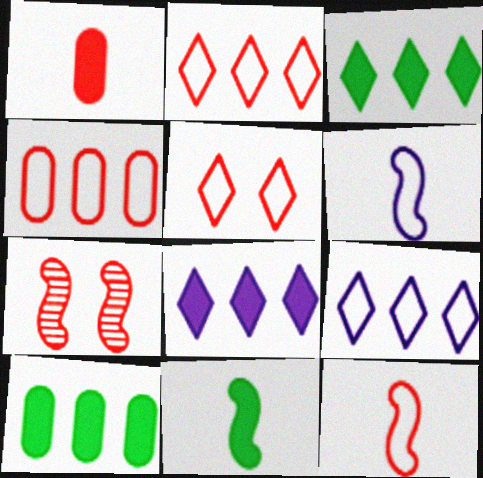[[1, 2, 7], 
[4, 5, 12]]